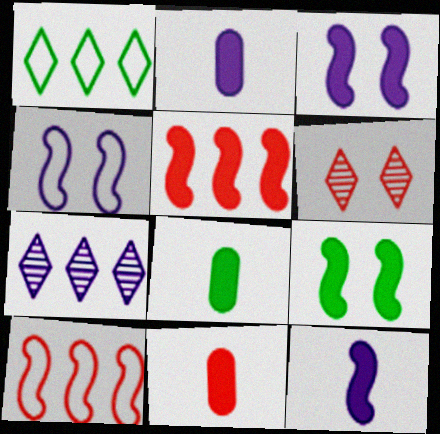[[2, 4, 7], 
[2, 8, 11], 
[5, 9, 12], 
[6, 10, 11]]